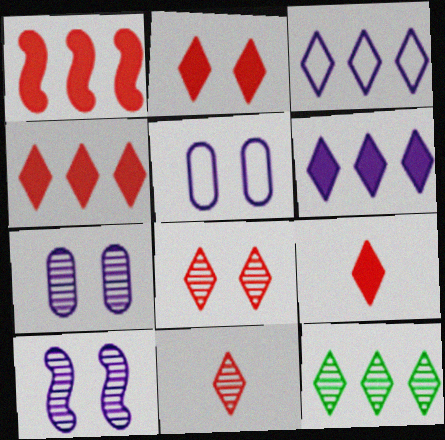[[2, 4, 9], 
[3, 4, 12]]